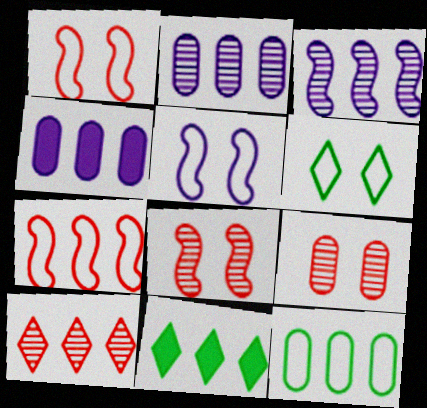[[2, 7, 11]]